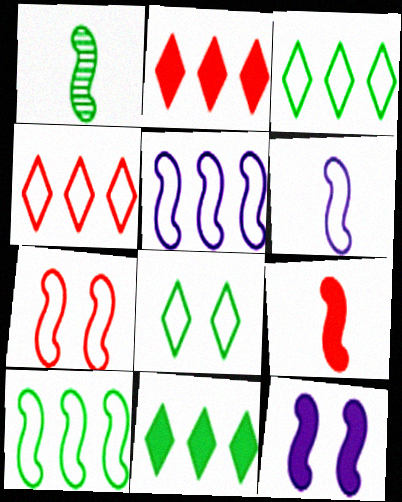[[1, 6, 9], 
[6, 7, 10]]